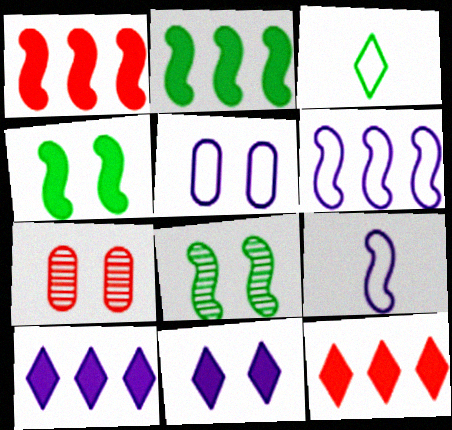[[1, 8, 9]]